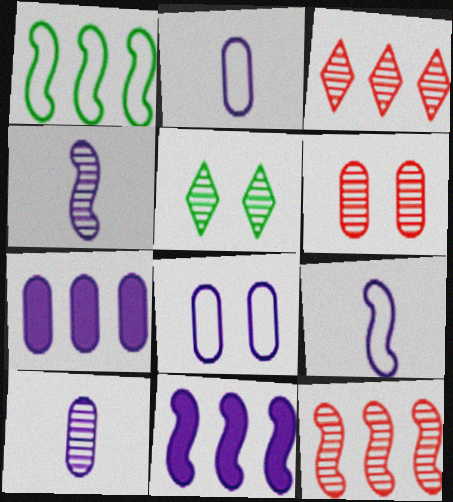[[1, 3, 7], 
[1, 11, 12], 
[5, 10, 12], 
[7, 8, 10]]